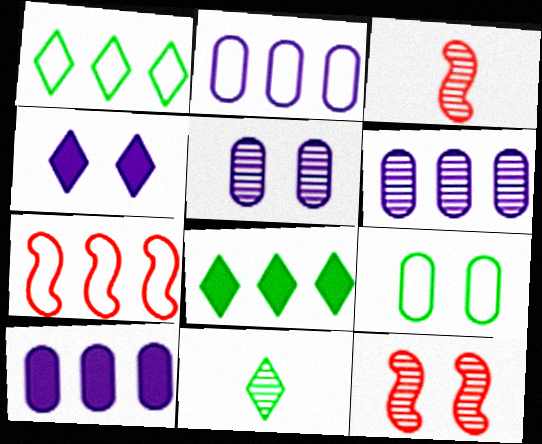[[1, 2, 7], 
[2, 6, 10], 
[4, 9, 12], 
[6, 7, 8], 
[6, 11, 12]]